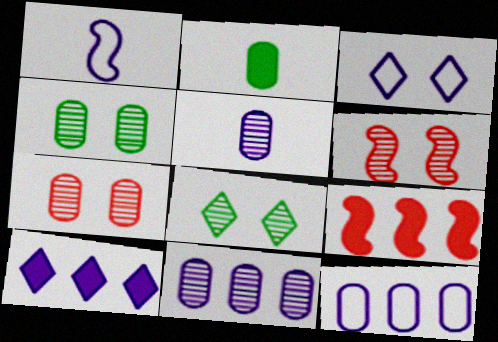[[1, 3, 12], 
[2, 7, 12]]